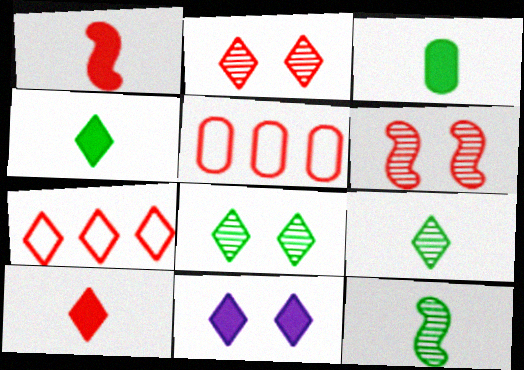[[1, 2, 5], 
[2, 7, 10], 
[5, 6, 10], 
[5, 11, 12], 
[7, 9, 11]]